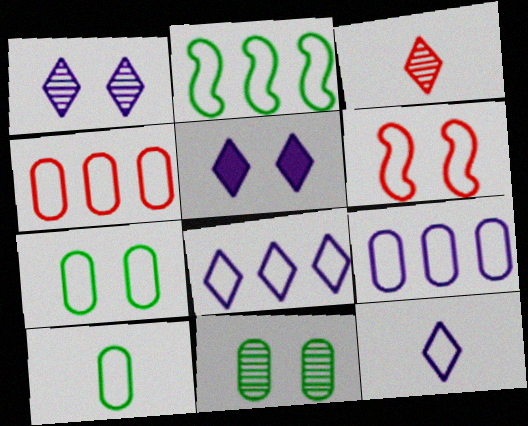[[2, 4, 8], 
[5, 6, 11], 
[6, 8, 10]]